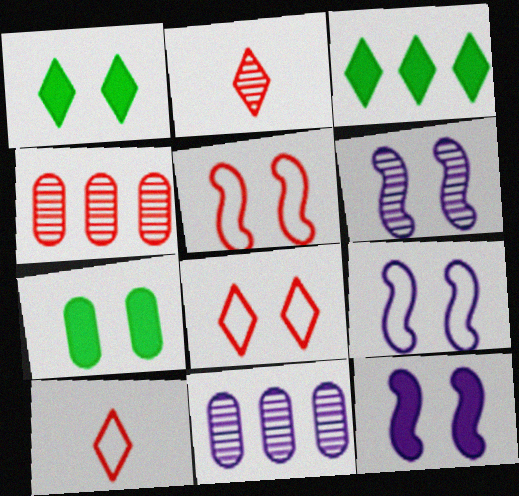[[6, 7, 8], 
[6, 9, 12]]